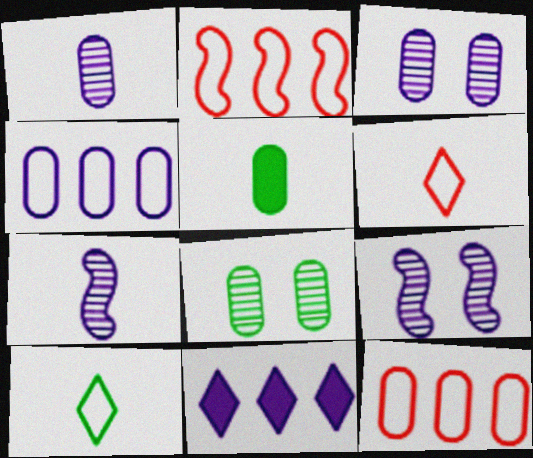[[3, 5, 12], 
[5, 6, 7]]